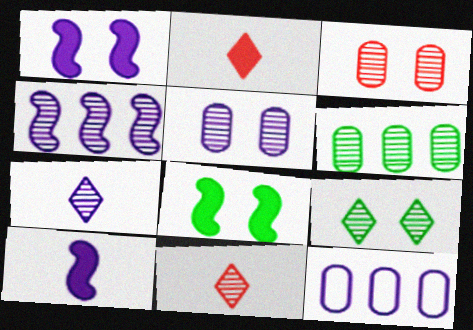[[1, 7, 12], 
[4, 5, 7], 
[8, 11, 12]]